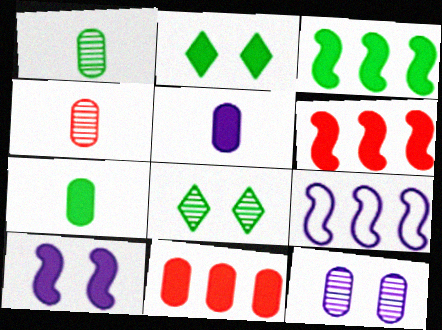[[2, 3, 7], 
[2, 4, 9], 
[2, 5, 6]]